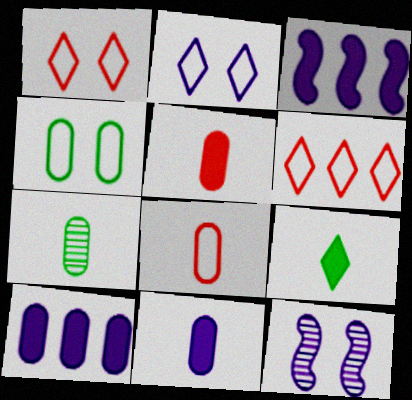[[1, 3, 7], 
[7, 8, 11]]